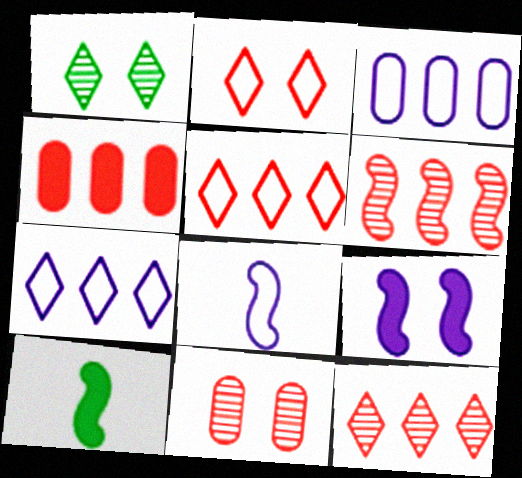[[1, 4, 8], 
[4, 5, 6], 
[7, 10, 11]]